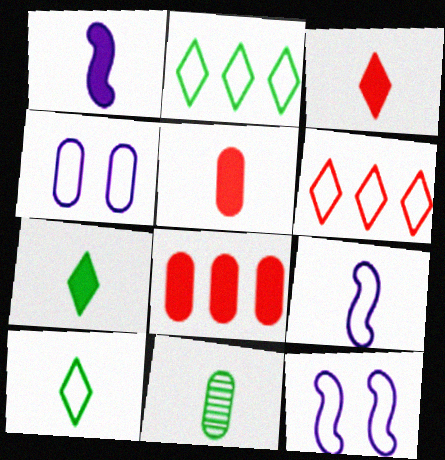[[1, 5, 7], 
[3, 9, 11], 
[4, 8, 11]]